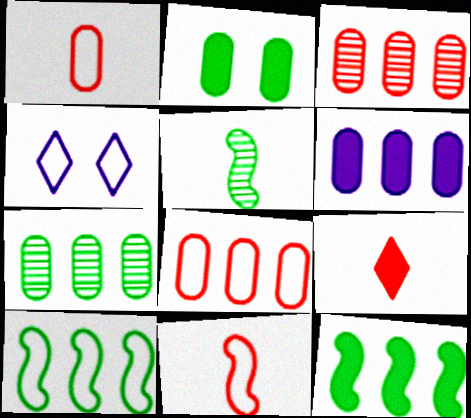[[1, 4, 10], 
[6, 7, 8]]